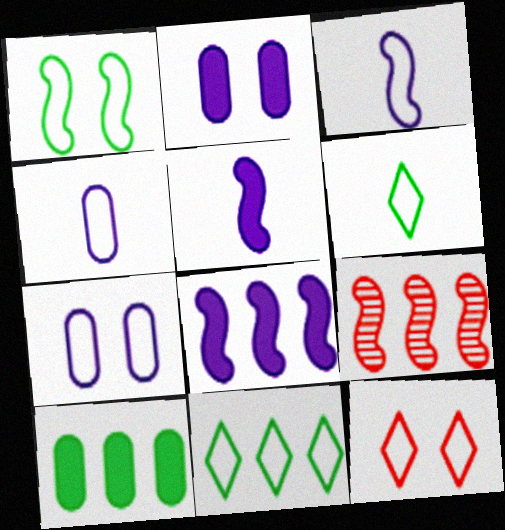[[1, 5, 9], 
[1, 7, 12], 
[2, 6, 9]]